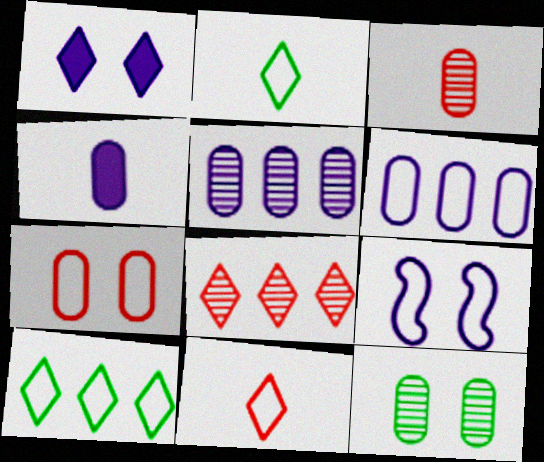[[1, 2, 8], 
[3, 5, 12]]